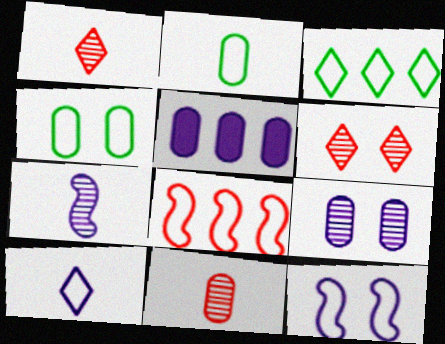[[4, 5, 11], 
[4, 8, 10]]